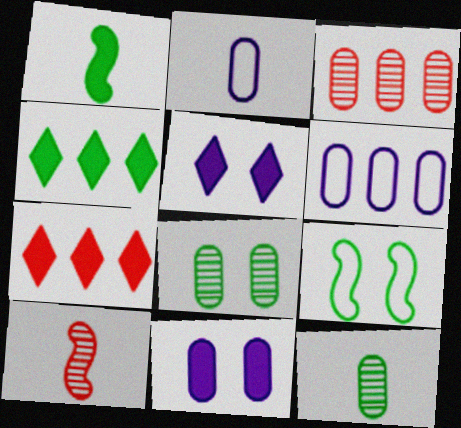[[1, 7, 11], 
[4, 9, 12]]